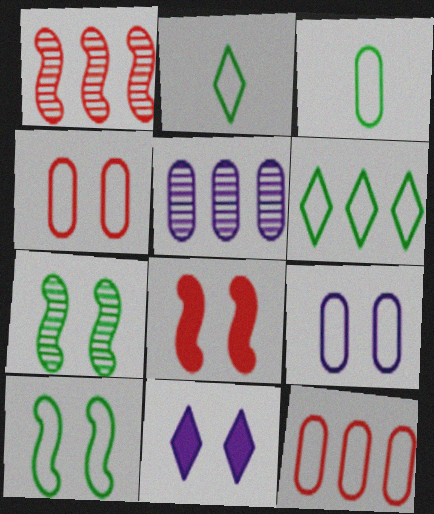[[1, 3, 11], 
[2, 5, 8], 
[3, 6, 10], 
[3, 9, 12], 
[4, 7, 11]]